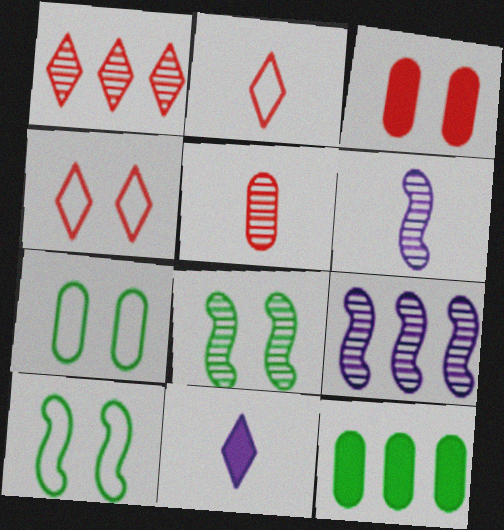[[4, 6, 12]]